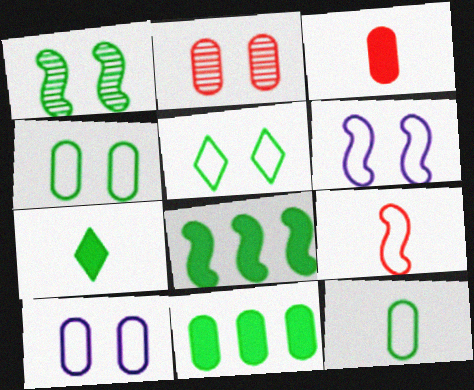[]